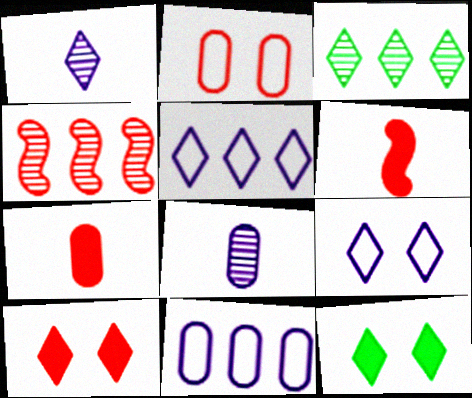[]